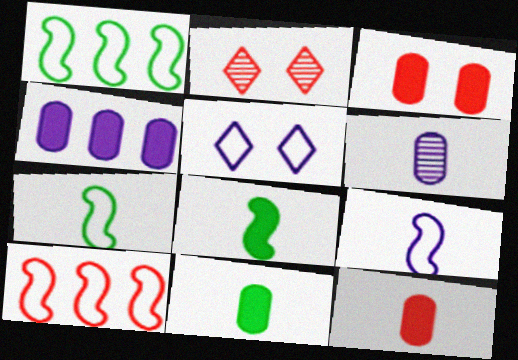[[2, 4, 7], 
[2, 10, 12], 
[3, 4, 11]]